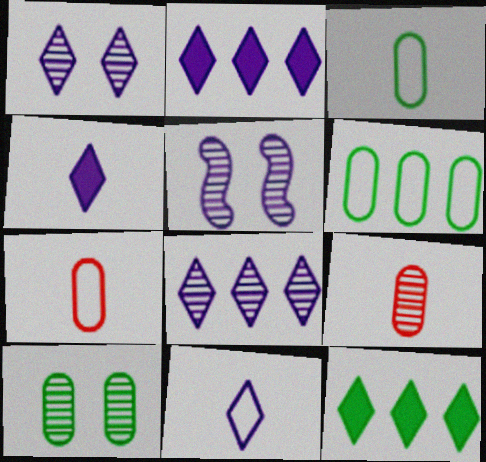[[1, 2, 11], 
[5, 7, 12]]